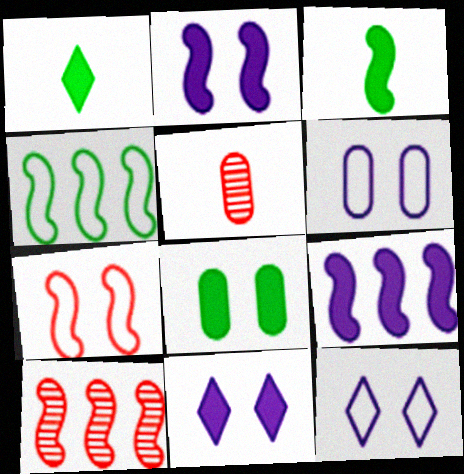[[1, 6, 10], 
[4, 5, 11], 
[4, 9, 10]]